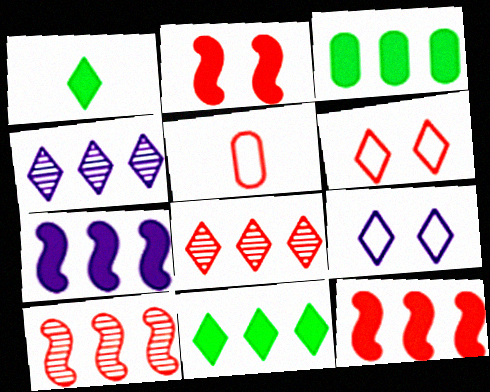[[1, 4, 6], 
[1, 8, 9], 
[2, 5, 8]]